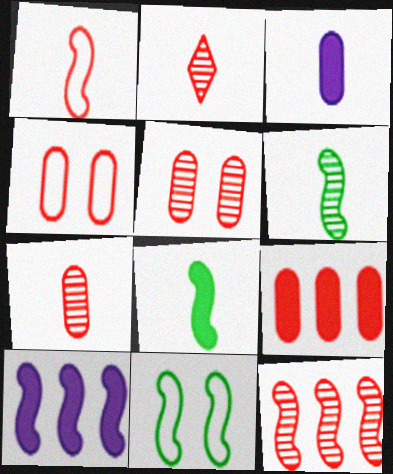[[2, 5, 12], 
[4, 7, 9]]